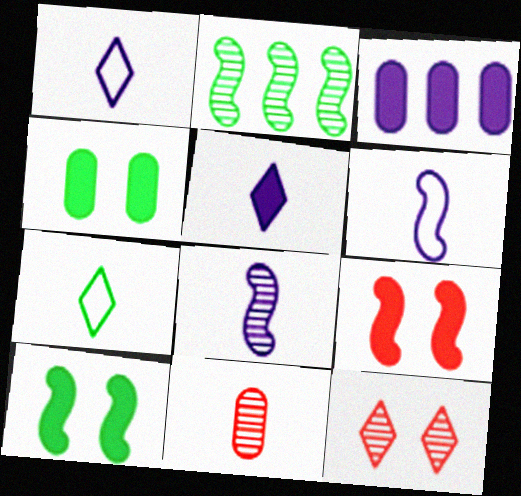[[2, 4, 7], 
[2, 6, 9]]